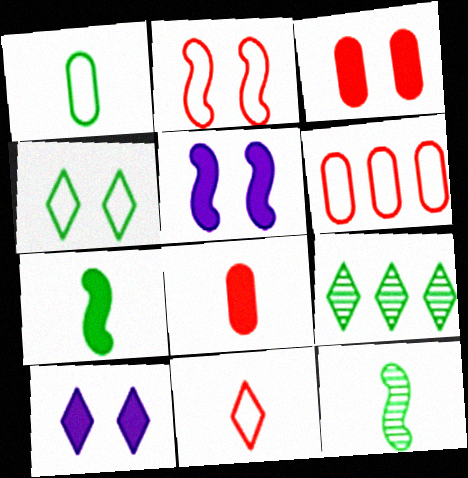[[2, 6, 11], 
[6, 10, 12], 
[9, 10, 11]]